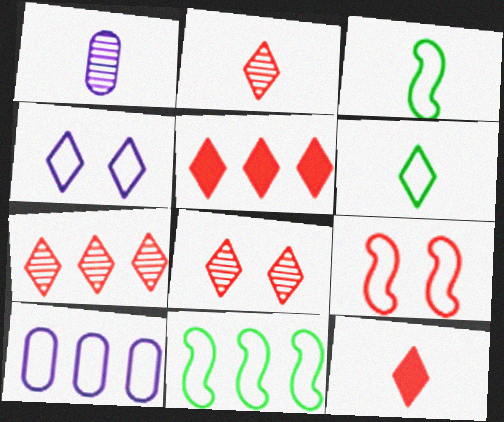[[1, 3, 12], 
[2, 7, 8], 
[6, 9, 10]]